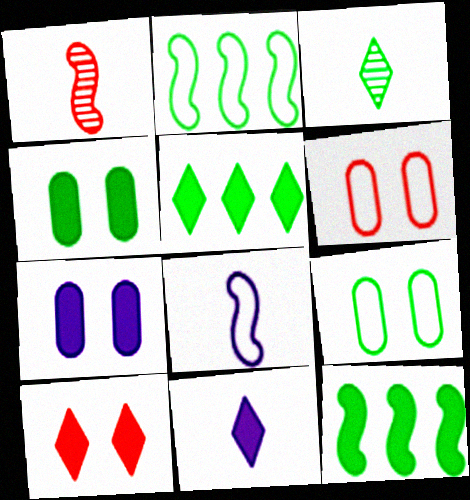[[2, 3, 4], 
[3, 9, 12], 
[5, 10, 11]]